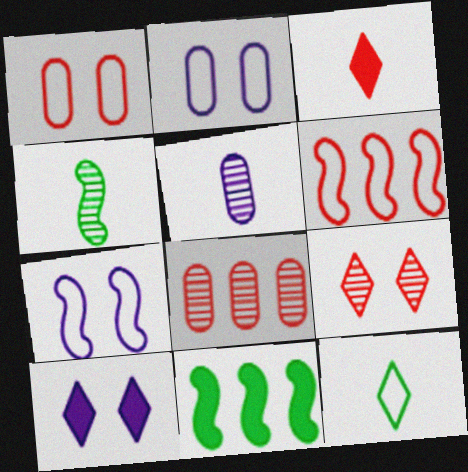[[2, 6, 12]]